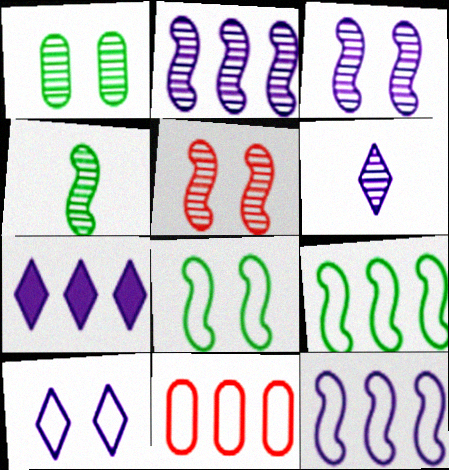[[2, 4, 5], 
[6, 7, 10]]